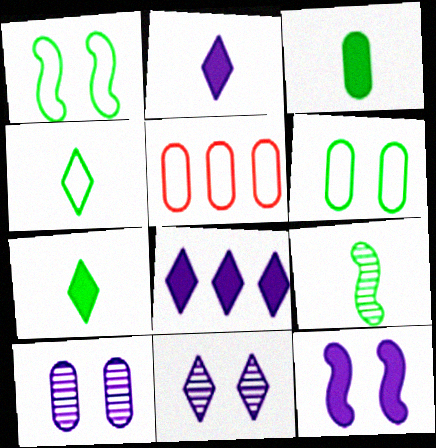[[3, 4, 9], 
[3, 5, 10]]